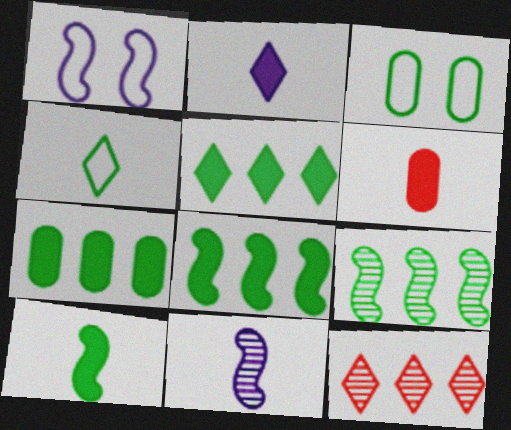[[2, 6, 10], 
[4, 6, 11], 
[5, 7, 8]]